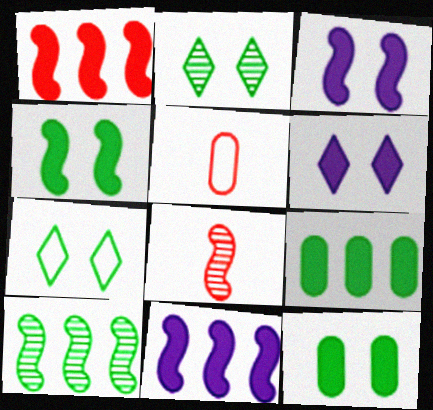[[2, 5, 11], 
[5, 6, 10]]